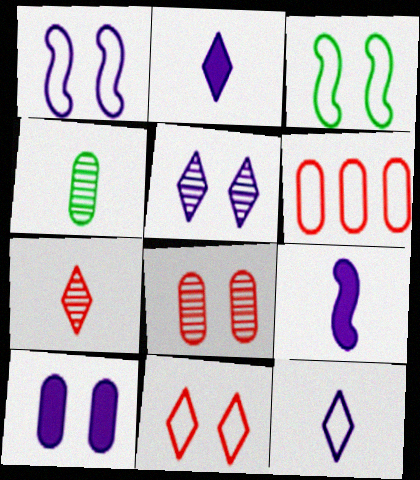[[1, 5, 10], 
[3, 6, 12], 
[4, 6, 10]]